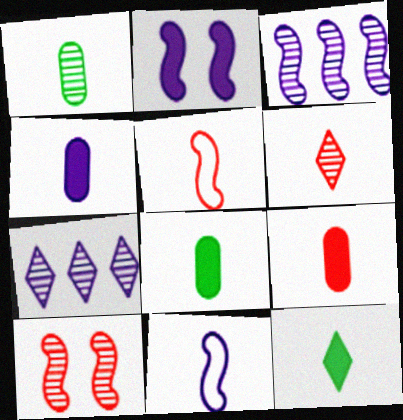[[1, 7, 10], 
[2, 3, 11], 
[4, 8, 9], 
[5, 6, 9], 
[6, 8, 11]]